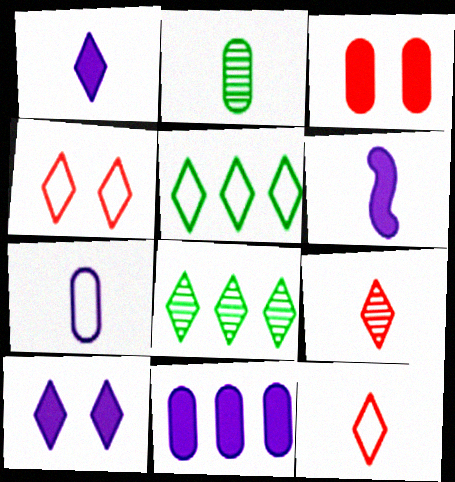[[1, 4, 8], 
[2, 6, 12], 
[5, 9, 10], 
[6, 10, 11], 
[8, 10, 12]]